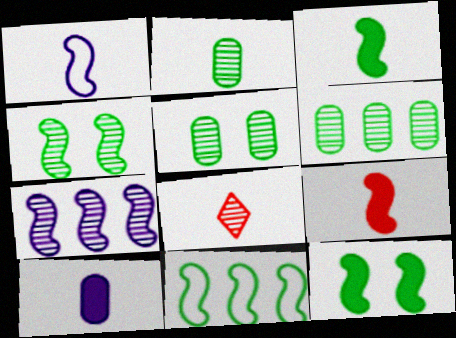[[2, 5, 6], 
[3, 4, 11], 
[5, 7, 8]]